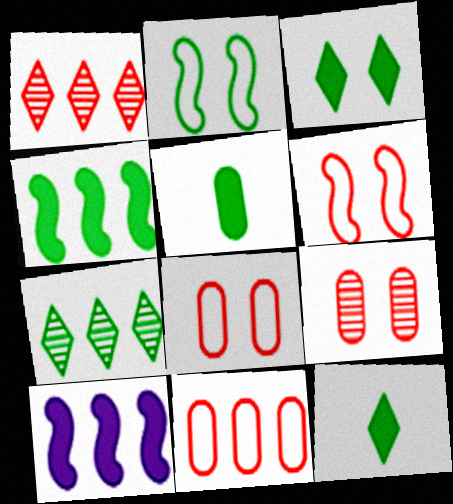[[2, 5, 7], 
[3, 4, 5], 
[7, 10, 11]]